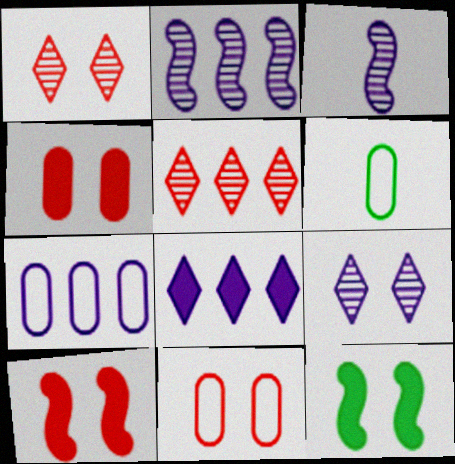[[1, 10, 11], 
[2, 7, 8], 
[6, 7, 11], 
[9, 11, 12]]